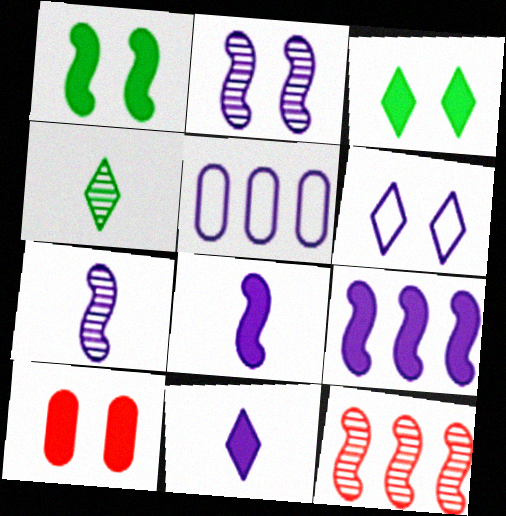[[2, 5, 11]]